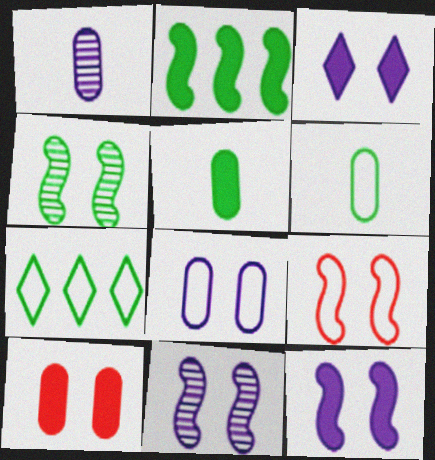[[3, 8, 11], 
[4, 5, 7], 
[4, 9, 12]]